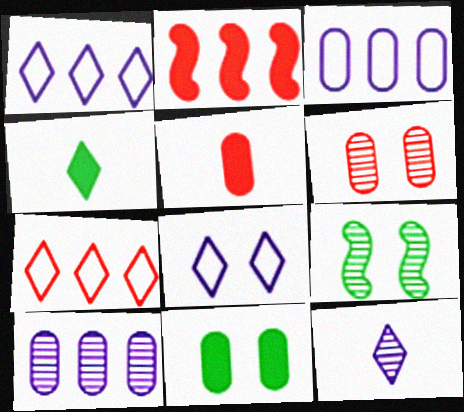[[1, 5, 9]]